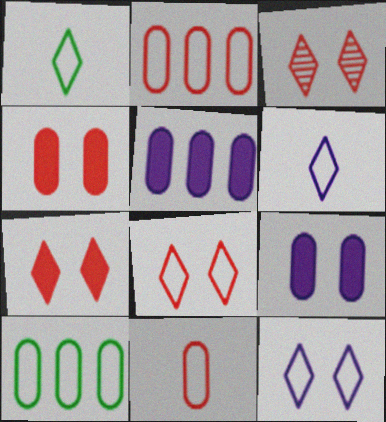[[3, 7, 8]]